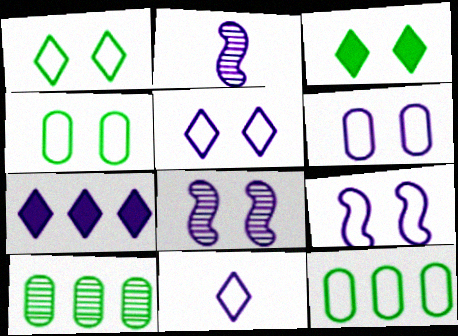[[2, 6, 7], 
[5, 6, 9]]